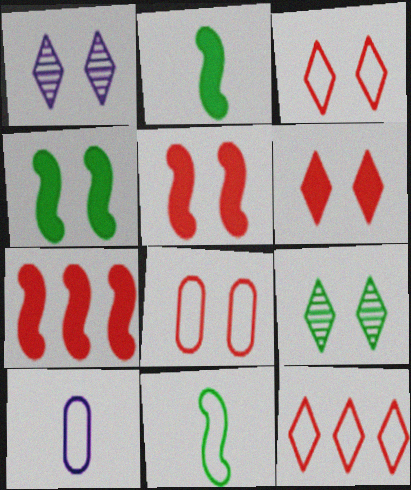[[1, 4, 8], 
[7, 9, 10]]